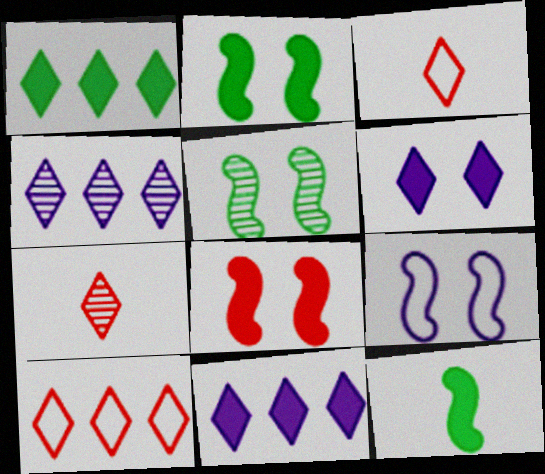[[1, 4, 10], 
[5, 8, 9]]